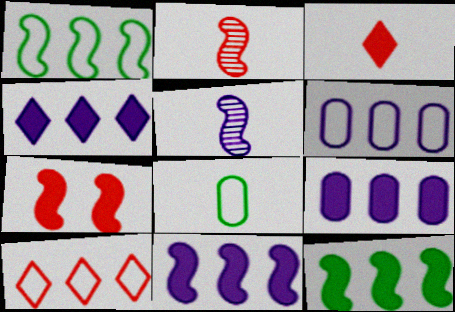[[1, 5, 7], 
[1, 6, 10], 
[3, 5, 8], 
[4, 9, 11]]